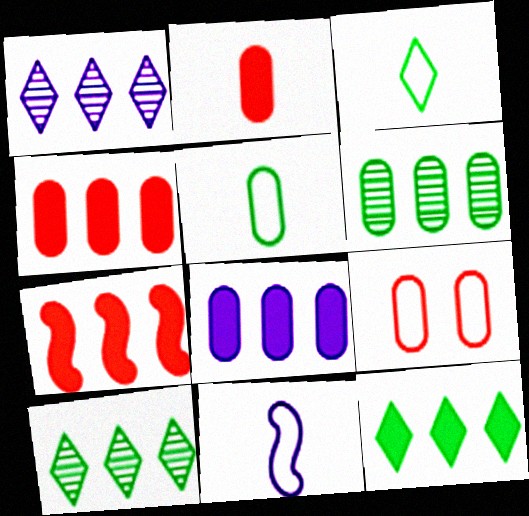[[7, 8, 12]]